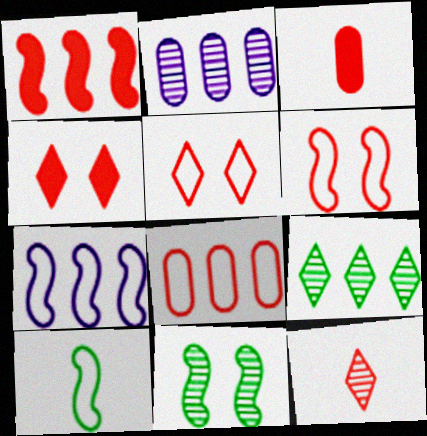[[1, 3, 4], 
[2, 4, 10], 
[2, 11, 12], 
[6, 7, 10]]